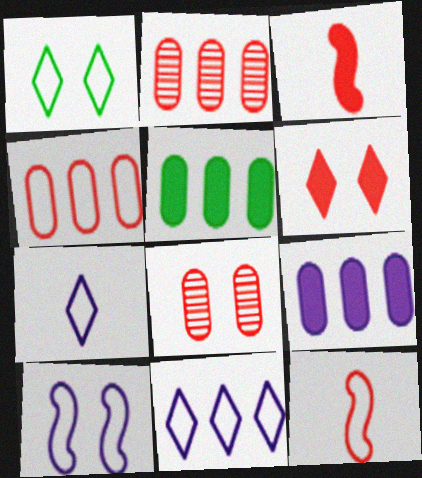[[2, 6, 12]]